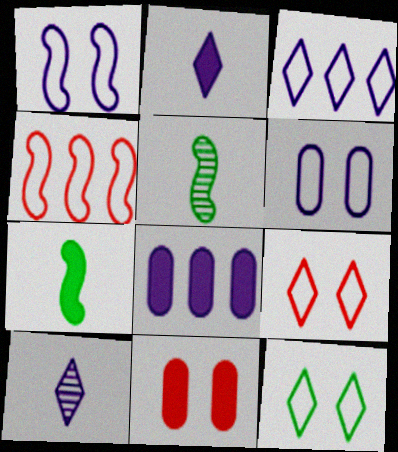[[1, 8, 10], 
[3, 5, 11], 
[5, 8, 9]]